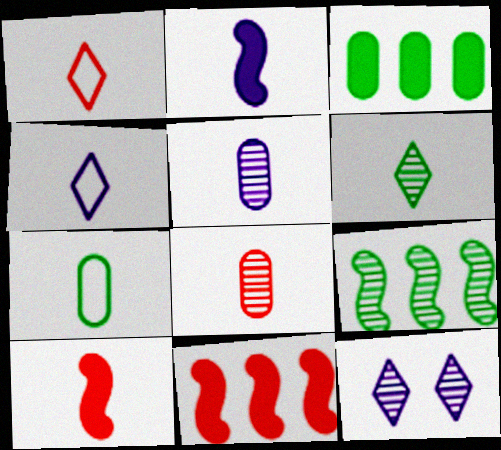[[1, 8, 10], 
[2, 4, 5], 
[7, 11, 12], 
[8, 9, 12]]